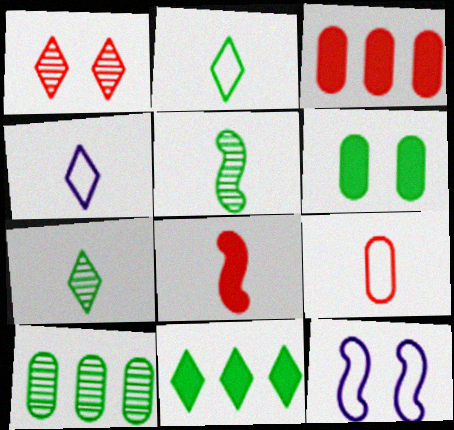[[1, 4, 11], 
[1, 6, 12], 
[3, 7, 12]]